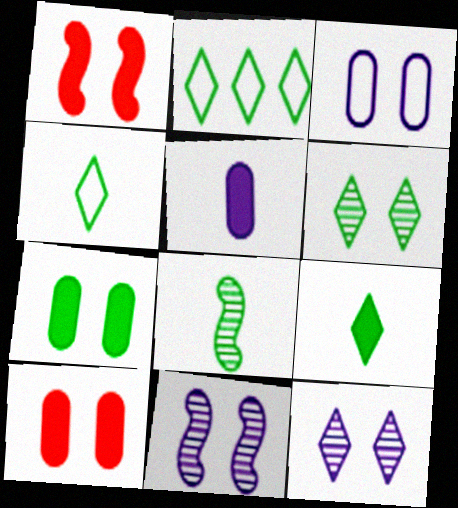[[1, 3, 6], 
[2, 6, 9], 
[2, 7, 8]]